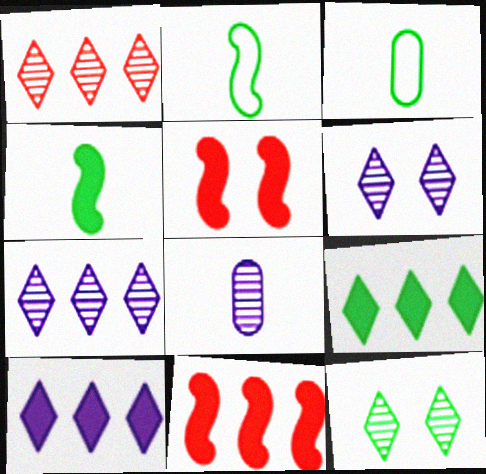[[3, 5, 7], 
[3, 6, 11]]